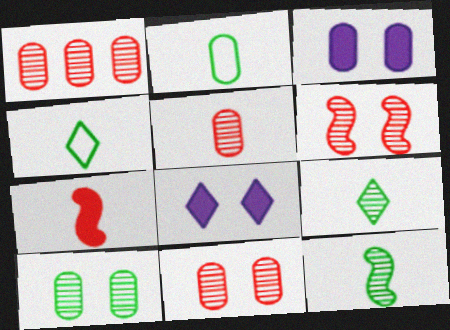[[1, 2, 3], 
[1, 5, 11]]